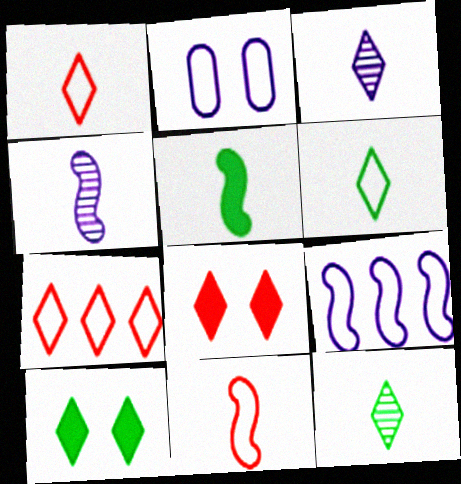[[3, 7, 10], 
[4, 5, 11]]